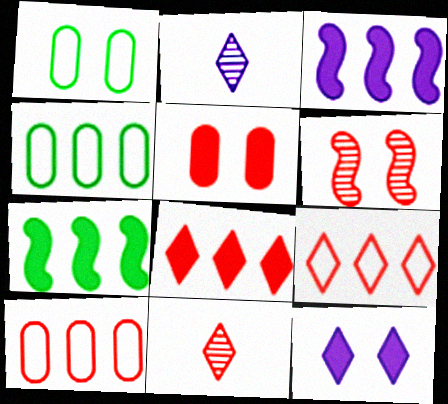[[1, 3, 11], 
[1, 6, 12]]